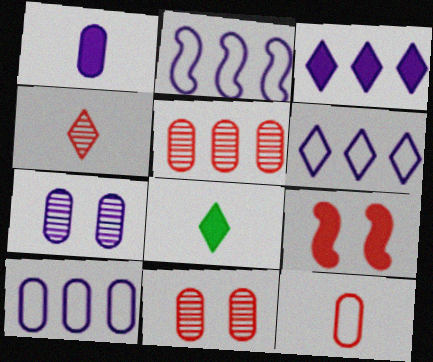[[1, 7, 10], 
[2, 6, 10], 
[2, 8, 11]]